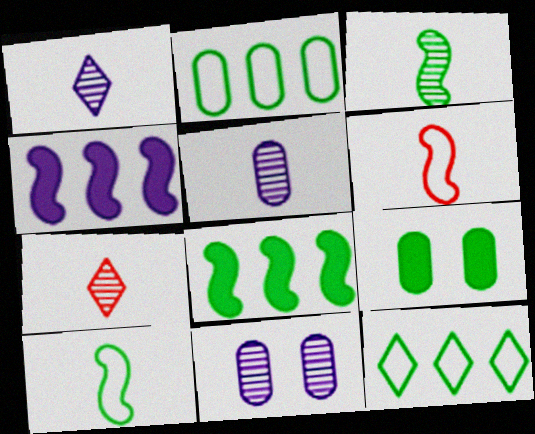[[3, 5, 7], 
[3, 9, 12]]